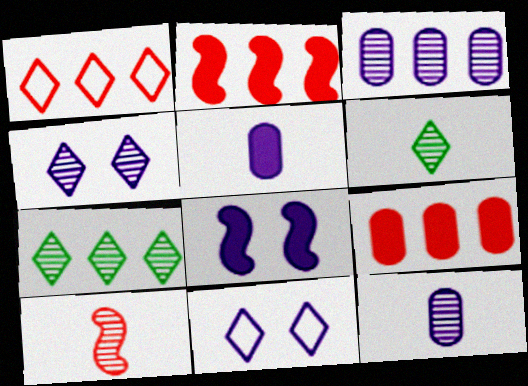[[6, 10, 12]]